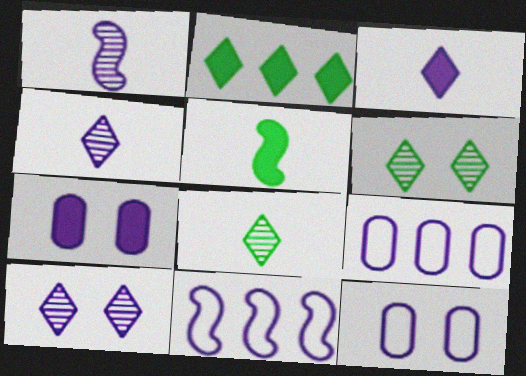[[4, 7, 11]]